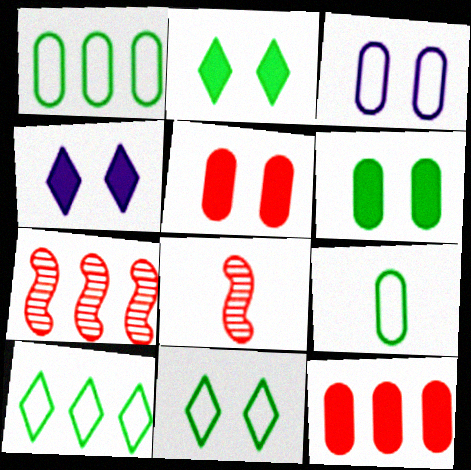[[1, 4, 8], 
[4, 7, 9]]